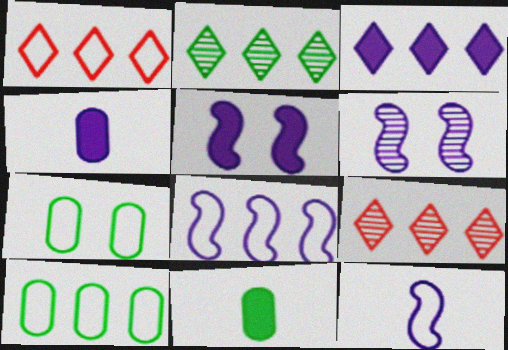[[1, 2, 3], 
[1, 6, 11], 
[1, 7, 12], 
[1, 8, 10], 
[3, 4, 5]]